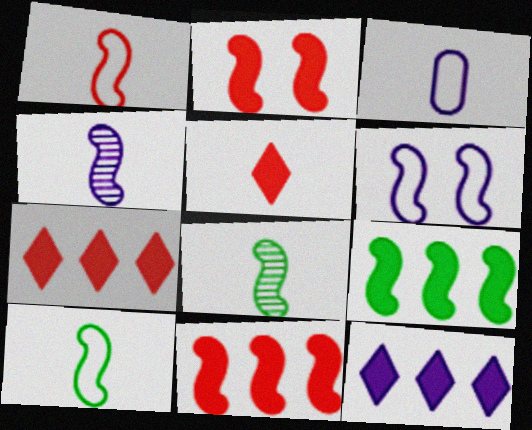[[3, 5, 8], 
[6, 8, 11]]